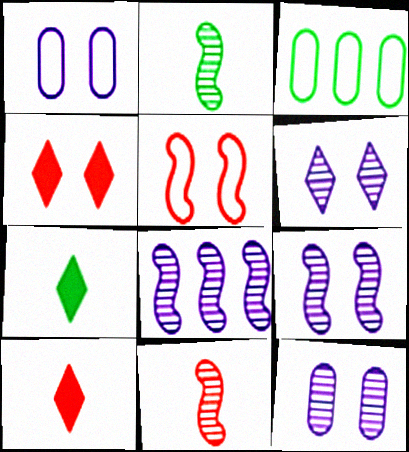[[3, 9, 10], 
[6, 9, 12]]